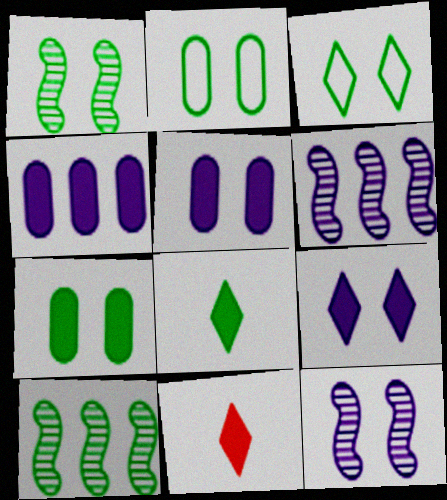[[1, 3, 7], 
[2, 6, 11], 
[2, 8, 10]]